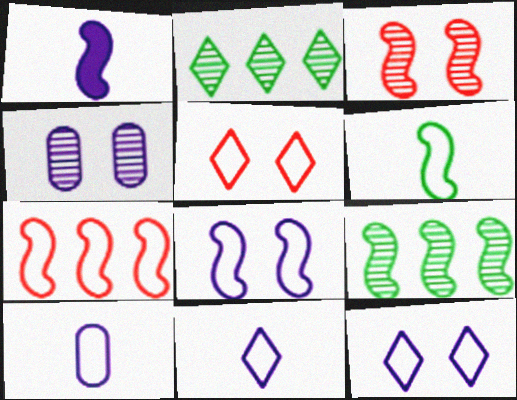[[6, 7, 8]]